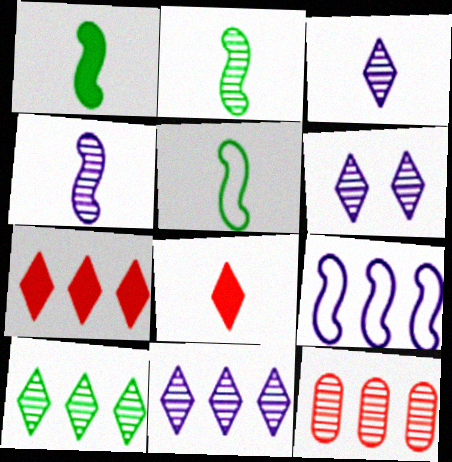[[1, 2, 5], 
[2, 6, 12], 
[3, 6, 11]]